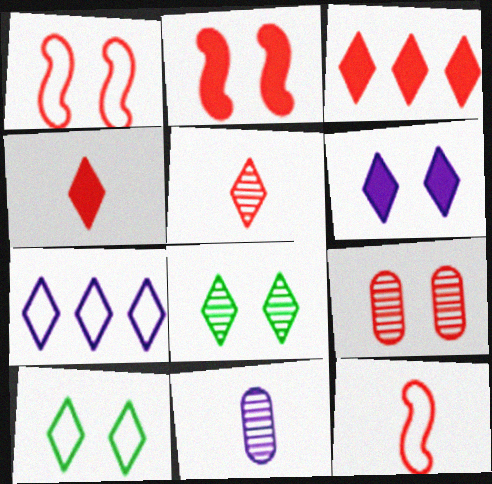[[3, 9, 12], 
[4, 7, 8]]